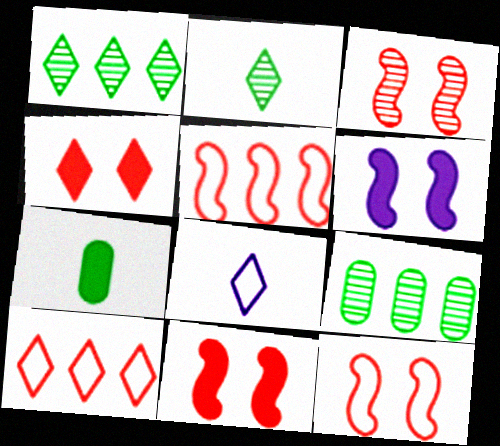[[1, 4, 8], 
[3, 11, 12], 
[8, 9, 11]]